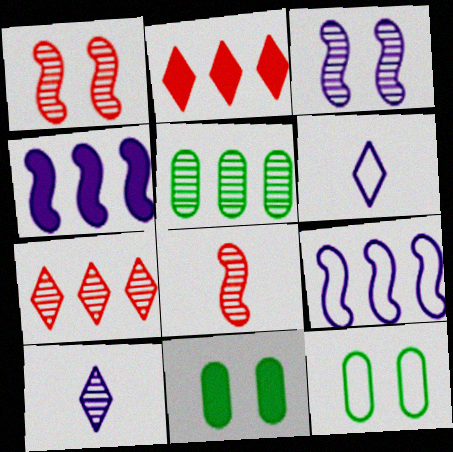[[1, 5, 10], 
[2, 5, 9]]